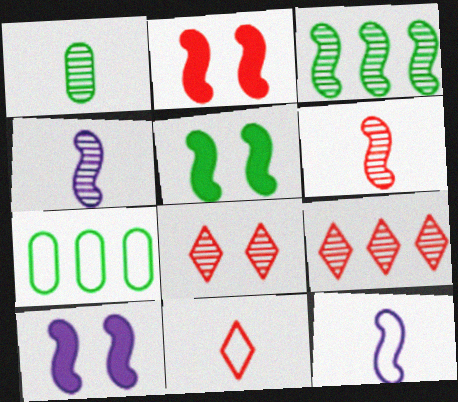[[2, 3, 12], 
[2, 5, 10]]